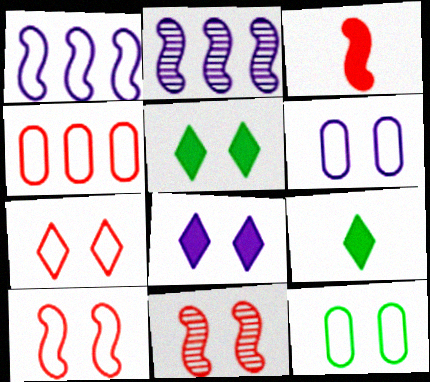[[5, 6, 11], 
[8, 11, 12]]